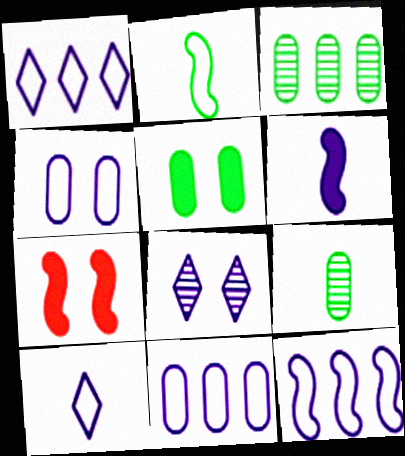[[1, 7, 9], 
[1, 11, 12], 
[3, 7, 10], 
[4, 10, 12], 
[6, 8, 11]]